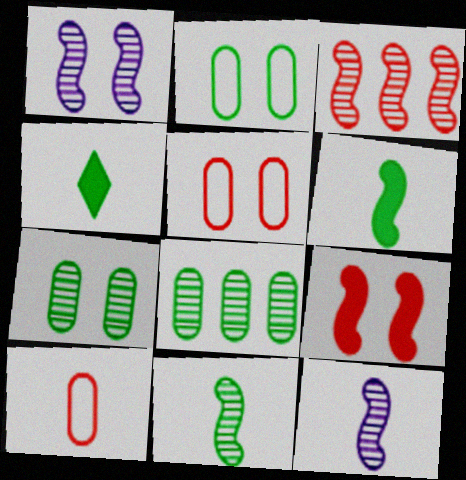[[1, 3, 11], 
[4, 10, 12]]